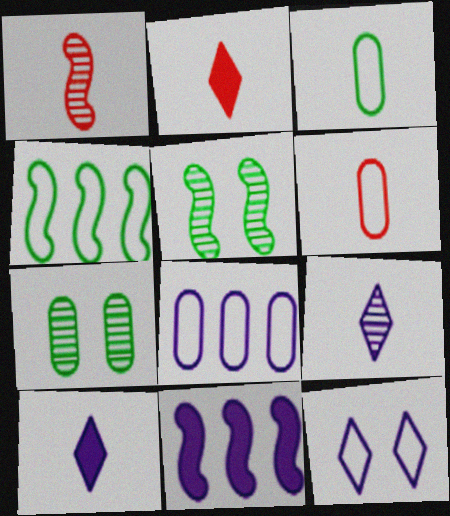[[1, 2, 6], 
[1, 3, 10], 
[2, 5, 8], 
[4, 6, 12]]